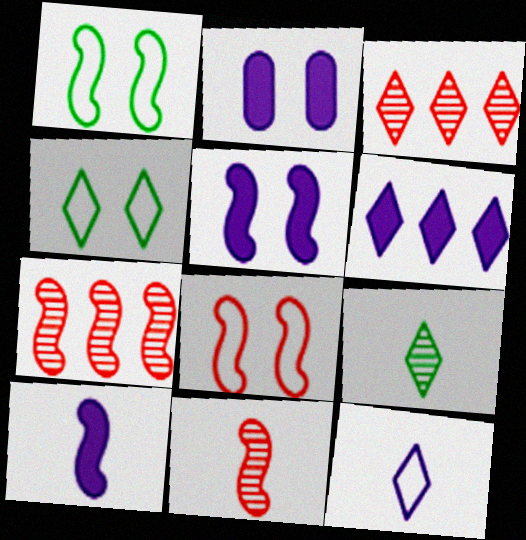[[1, 7, 10], 
[2, 6, 10]]